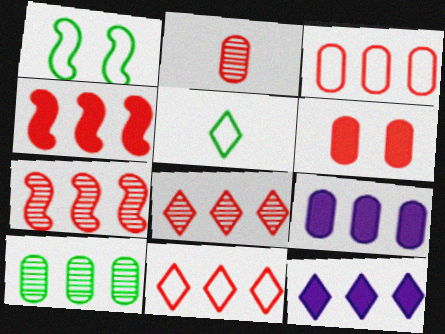[[1, 2, 12], 
[2, 3, 6], 
[3, 4, 8], 
[3, 9, 10]]